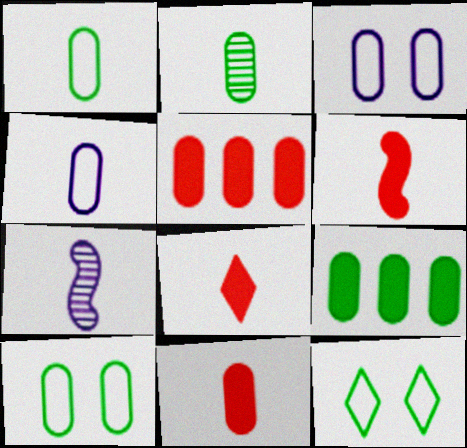[[1, 7, 8], 
[2, 3, 5], 
[2, 4, 11], 
[2, 9, 10], 
[5, 7, 12], 
[6, 8, 11]]